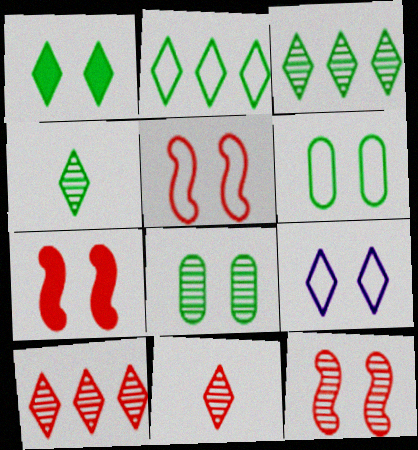[[1, 2, 4], 
[5, 6, 9], 
[5, 7, 12], 
[7, 8, 9]]